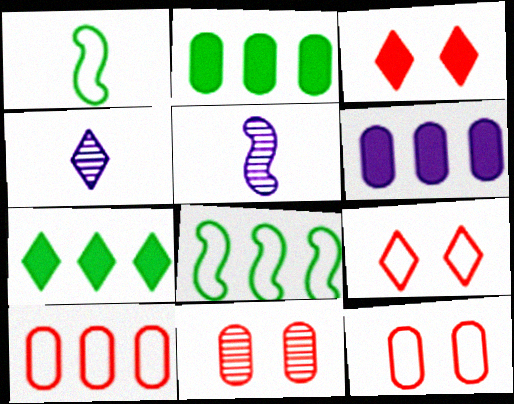[[2, 5, 9], 
[4, 7, 9], 
[5, 7, 12]]